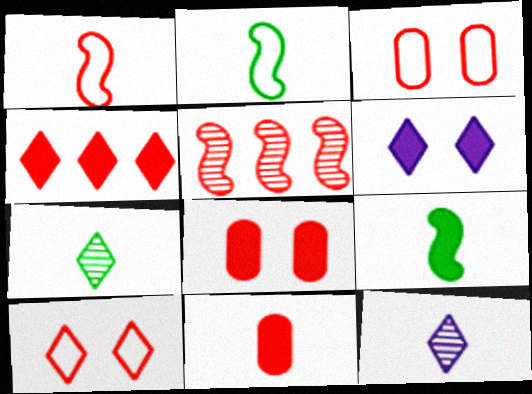[[2, 11, 12], 
[5, 10, 11]]